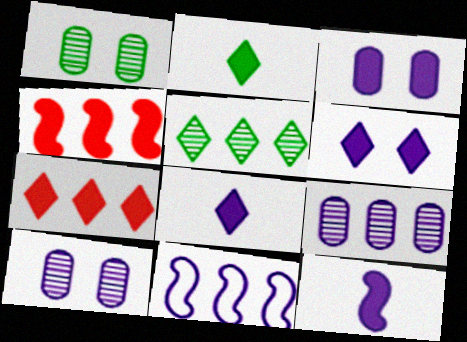[[2, 3, 4], 
[2, 6, 7], 
[8, 10, 11]]